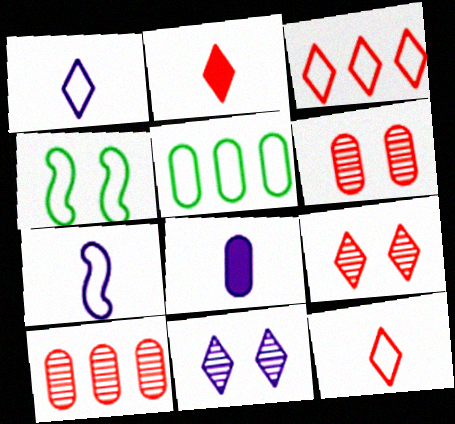[[2, 3, 9], 
[5, 6, 8]]